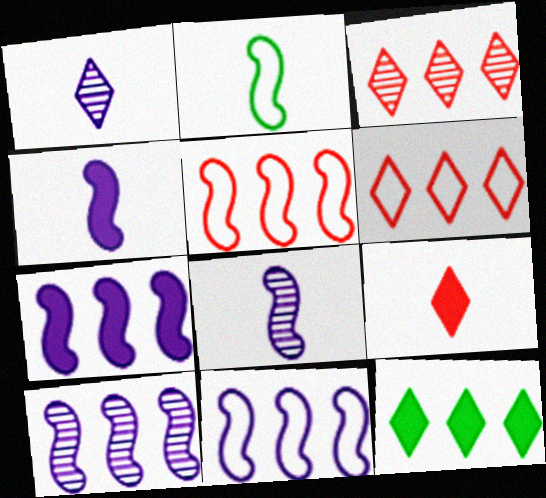[[7, 10, 11]]